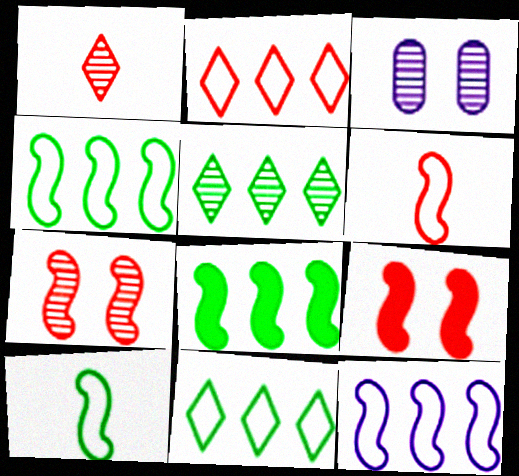[]